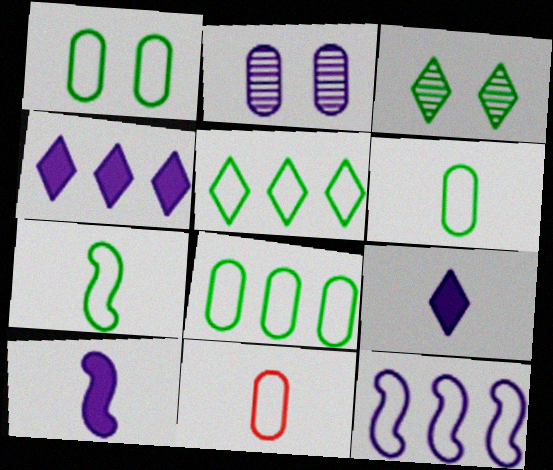[[1, 5, 7], 
[1, 6, 8], 
[2, 9, 12]]